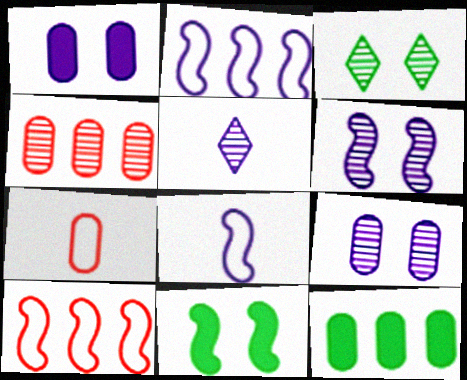[[1, 2, 5], 
[7, 9, 12]]